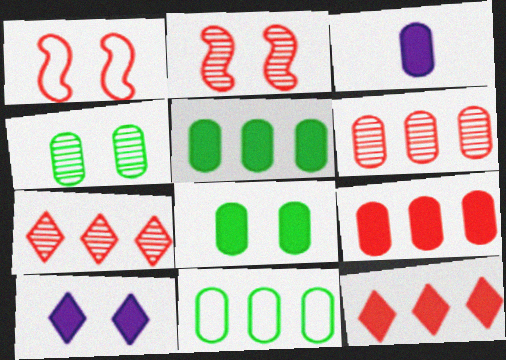[[1, 4, 10], 
[3, 8, 9]]